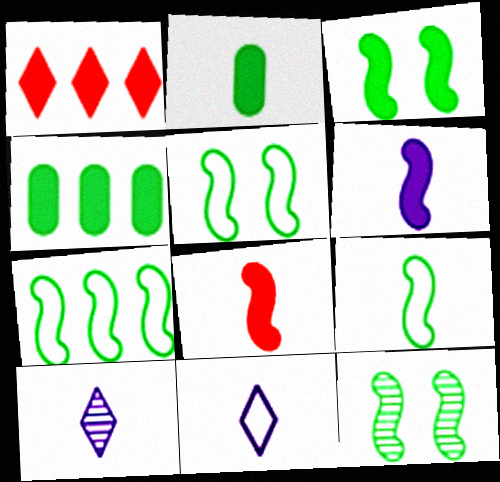[[3, 5, 12], 
[5, 7, 9]]